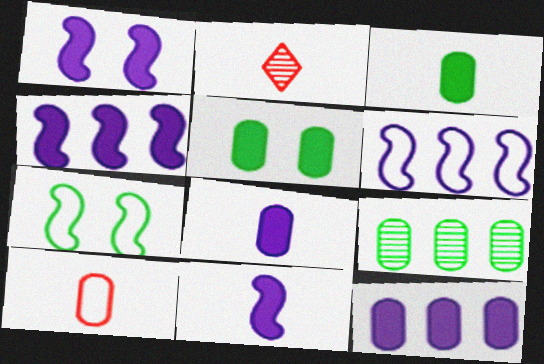[[1, 4, 11], 
[2, 5, 6], 
[2, 7, 12]]